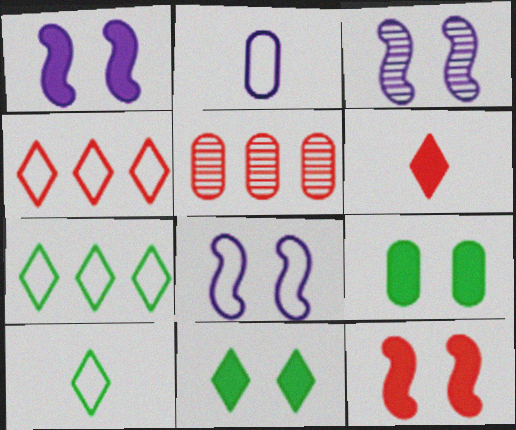[[1, 3, 8], 
[1, 5, 10], 
[2, 5, 9]]